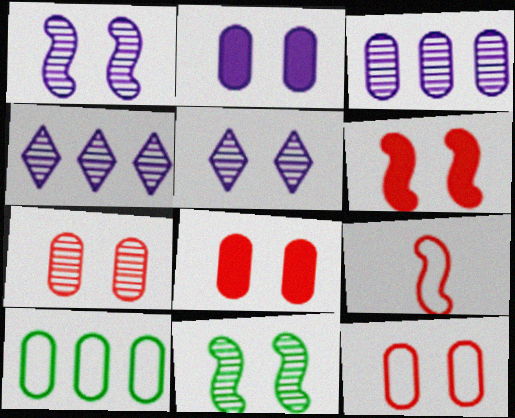[[5, 7, 11], 
[7, 8, 12]]